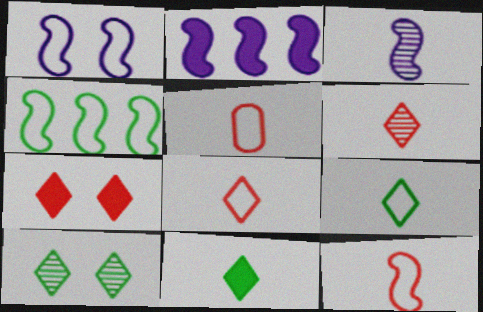[[1, 2, 3], 
[1, 4, 12], 
[2, 5, 10], 
[3, 5, 11], 
[5, 8, 12]]